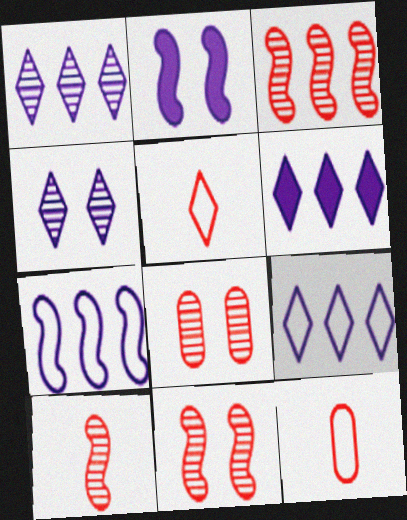[[1, 6, 9], 
[3, 10, 11]]